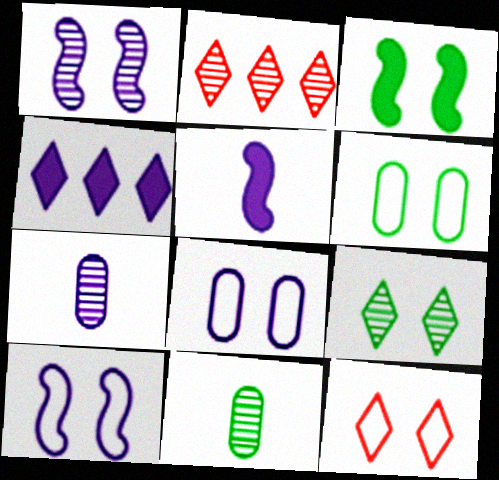[[1, 2, 11], 
[2, 5, 6], 
[3, 6, 9], 
[4, 7, 10], 
[6, 10, 12]]